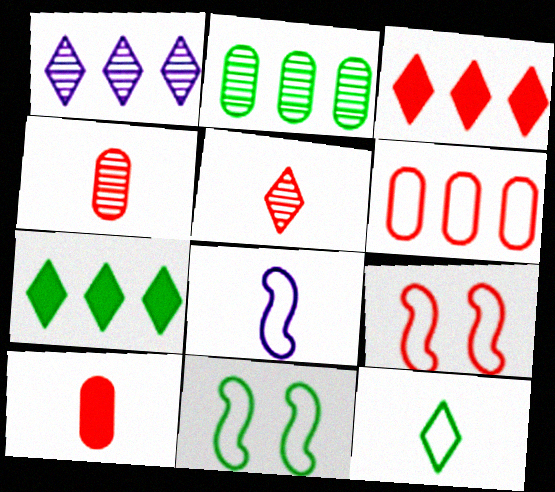[[1, 10, 11], 
[3, 4, 9]]